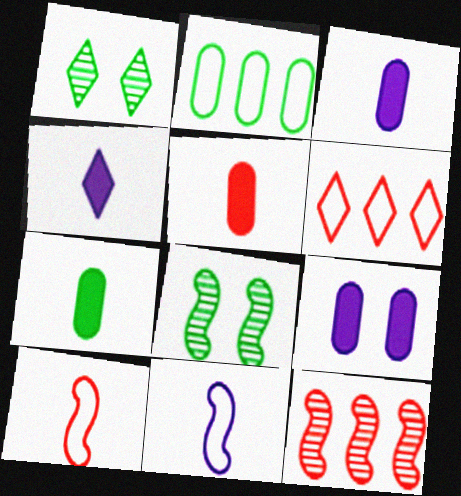[[1, 4, 6], 
[3, 5, 7], 
[3, 6, 8]]